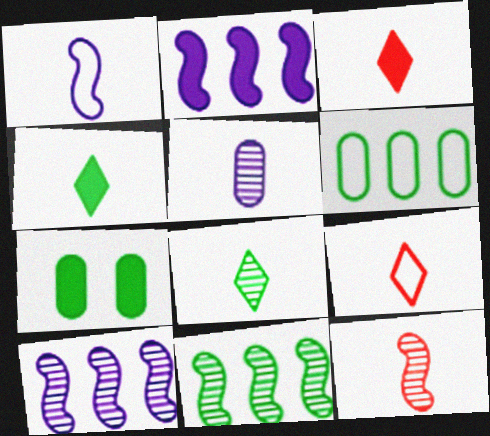[[2, 3, 7], 
[5, 8, 12], 
[7, 9, 10]]